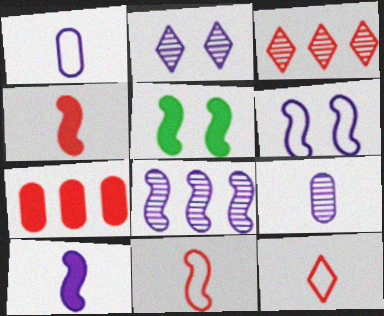[[1, 3, 5], 
[2, 8, 9], 
[5, 8, 11], 
[6, 8, 10]]